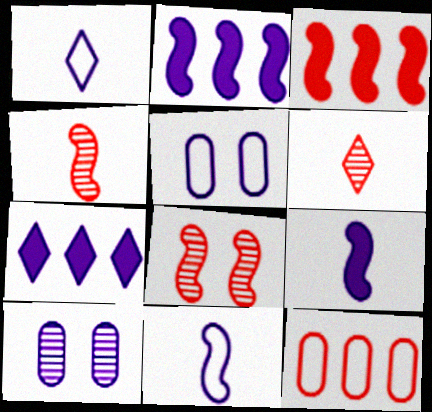[[1, 2, 10], 
[7, 10, 11]]